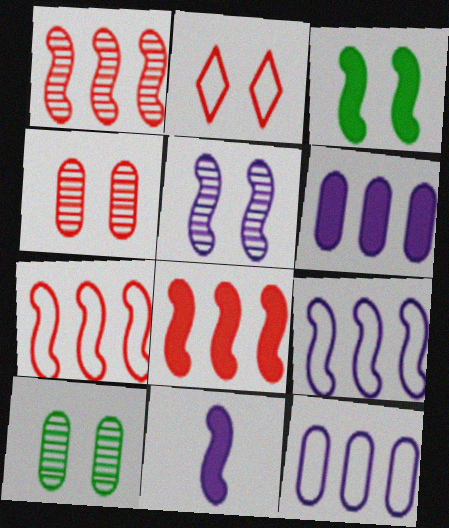[[1, 7, 8], 
[3, 8, 11], 
[5, 9, 11]]